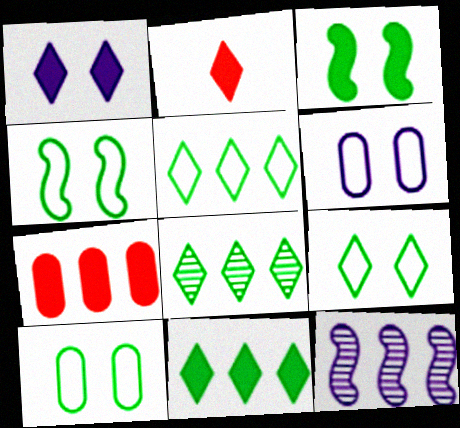[[1, 2, 11], 
[2, 10, 12], 
[4, 9, 10], 
[5, 7, 12], 
[5, 8, 11]]